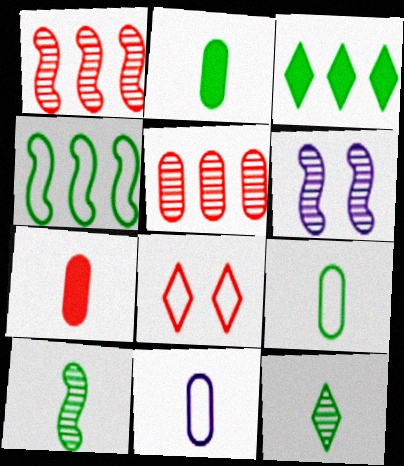[[1, 6, 10], 
[1, 7, 8], 
[4, 8, 11], 
[5, 6, 12]]